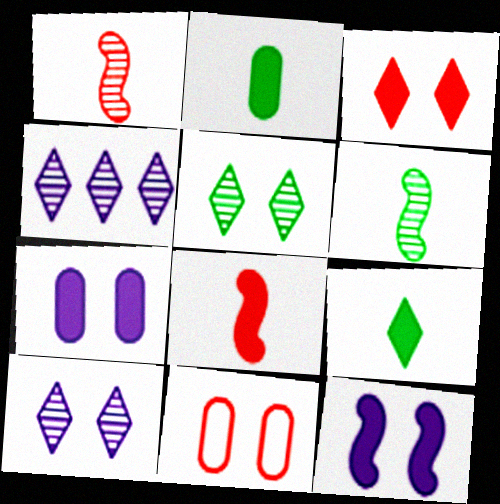[[5, 11, 12]]